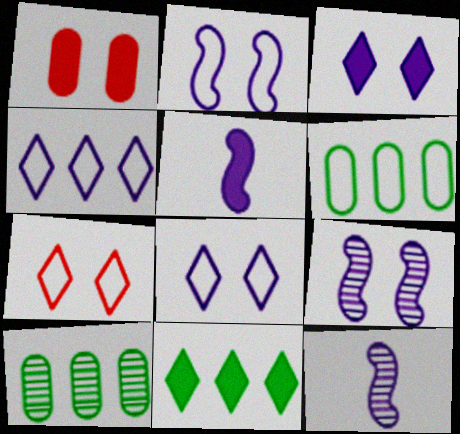[[1, 5, 11], 
[5, 7, 10]]